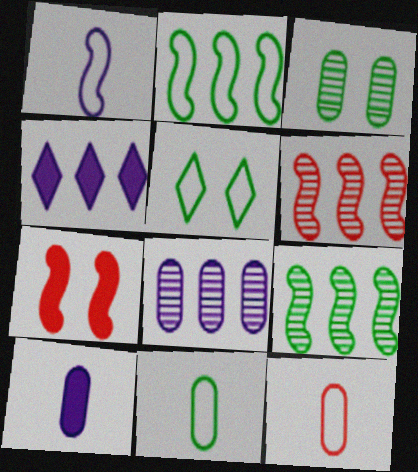[[1, 7, 9], 
[2, 5, 11], 
[5, 6, 10]]